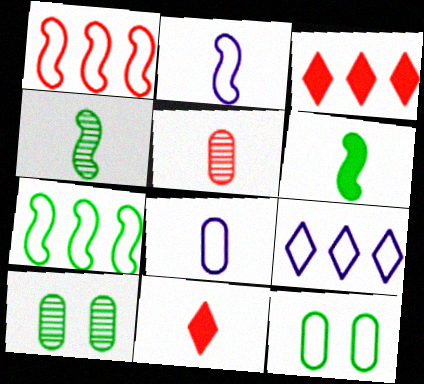[[2, 3, 10], 
[4, 8, 11]]